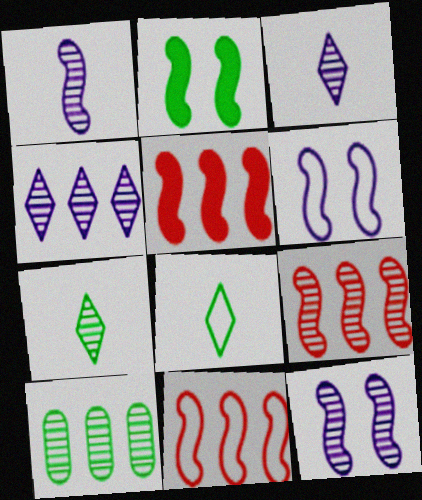[[1, 2, 11], 
[2, 8, 10], 
[4, 9, 10], 
[5, 9, 11]]